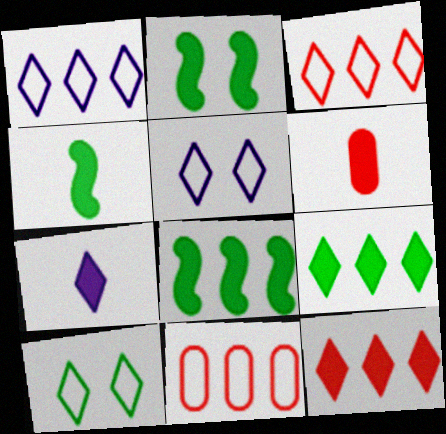[[2, 4, 8], 
[4, 6, 7]]